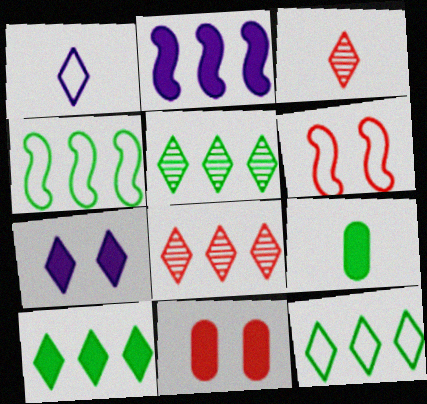[[3, 7, 12], 
[5, 10, 12]]